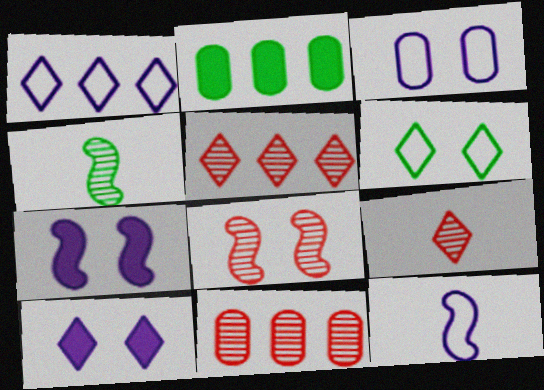[[1, 3, 12], 
[2, 4, 6], 
[8, 9, 11]]